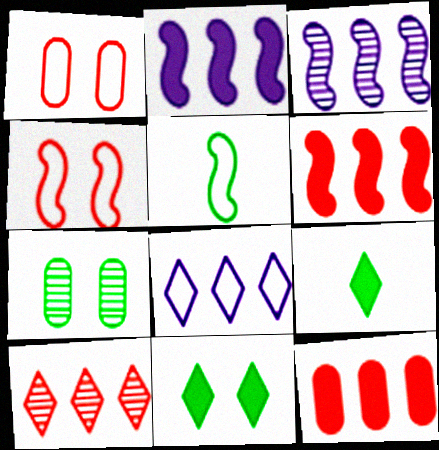[[1, 3, 9], 
[1, 5, 8]]